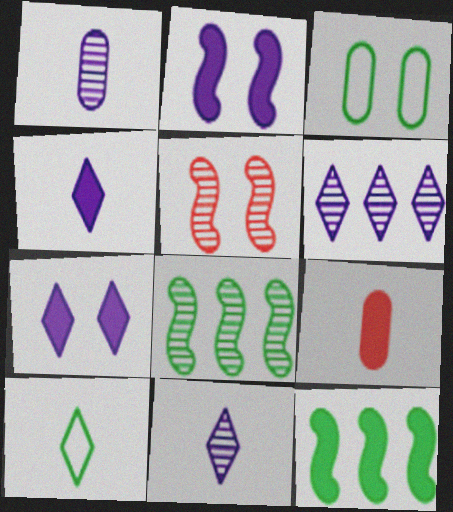[[3, 5, 7], 
[7, 9, 12]]